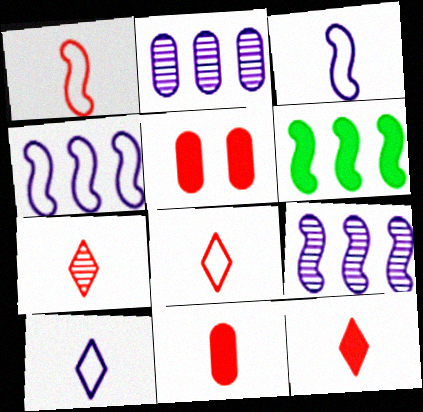[[1, 7, 11], 
[7, 8, 12]]